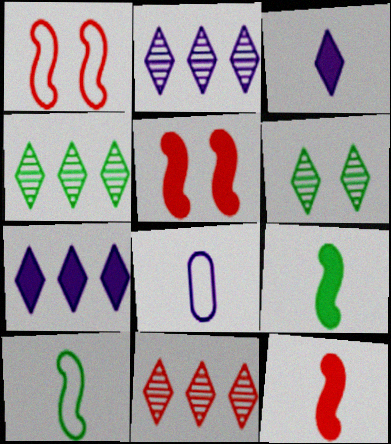[[2, 4, 11], 
[4, 5, 8]]